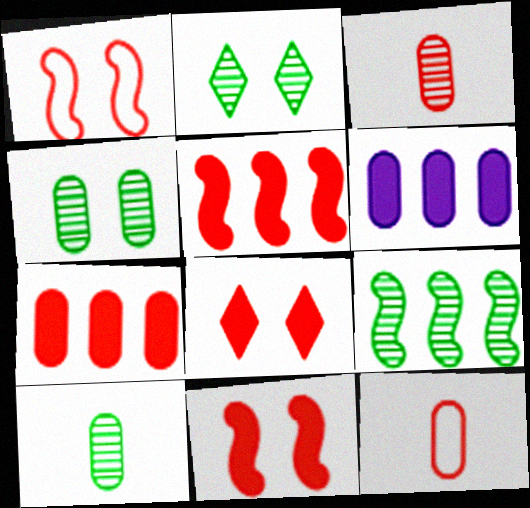[[2, 9, 10], 
[4, 6, 12]]